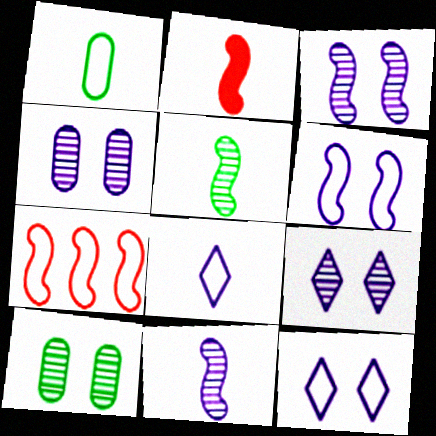[[1, 7, 12], 
[3, 4, 9]]